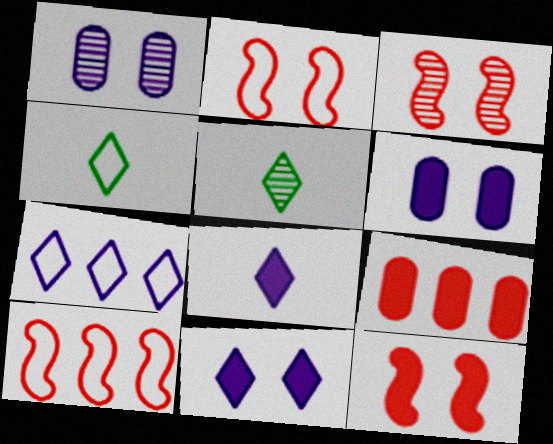[[2, 3, 12], 
[5, 6, 10]]